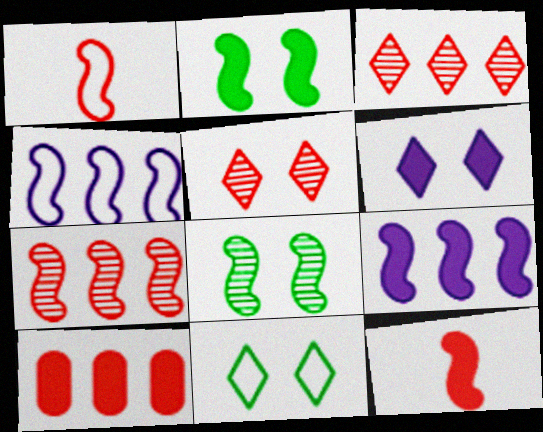[[1, 5, 10], 
[1, 8, 9], 
[2, 9, 12], 
[4, 8, 12], 
[5, 6, 11]]